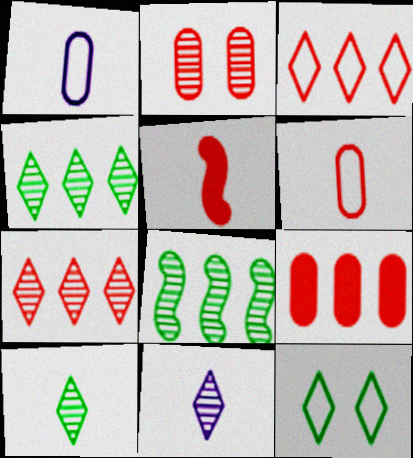[[1, 5, 10], 
[2, 3, 5], 
[2, 6, 9], 
[2, 8, 11]]